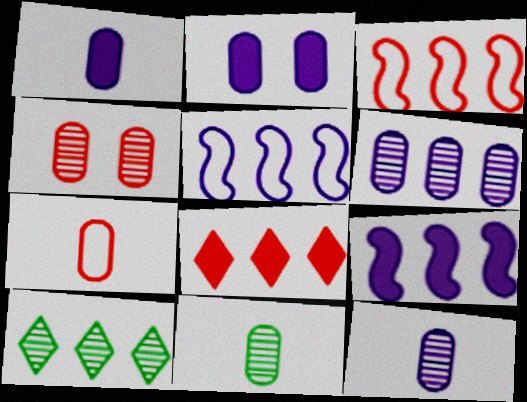[[1, 7, 11], 
[4, 6, 11]]